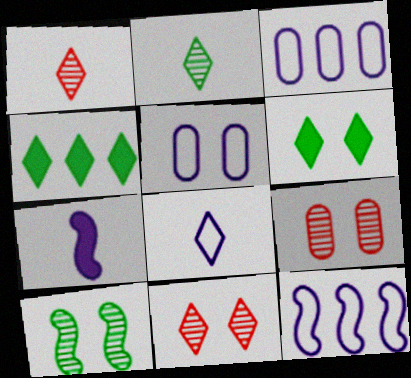[[4, 8, 11], 
[5, 8, 12]]